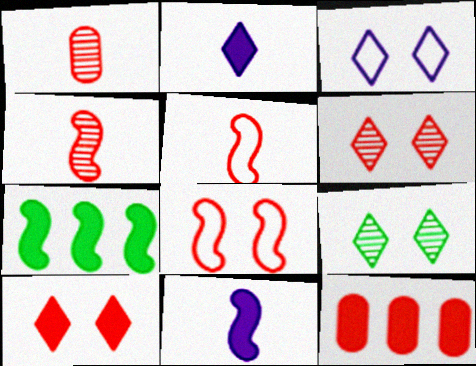[[1, 3, 7], 
[3, 9, 10], 
[5, 6, 12]]